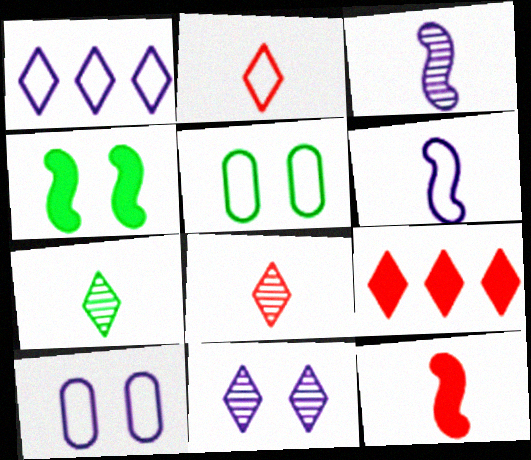[[1, 6, 10], 
[3, 5, 9]]